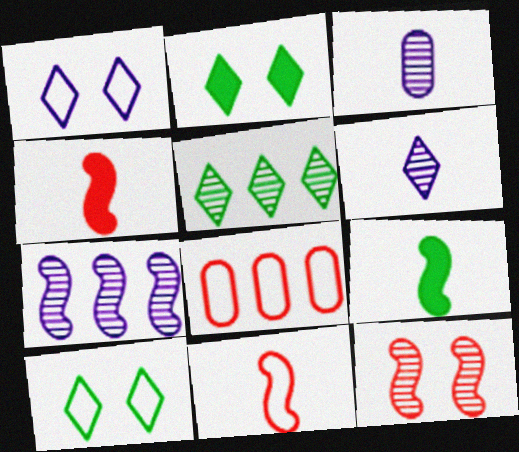[[3, 5, 12]]